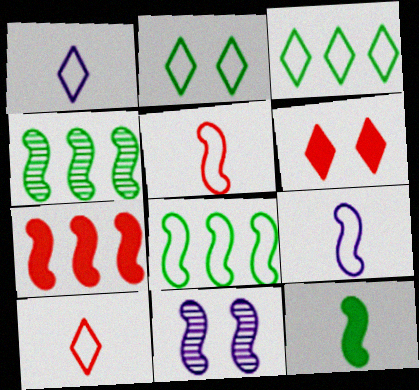[]